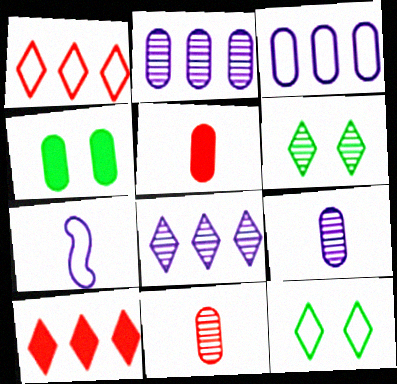[[3, 4, 11]]